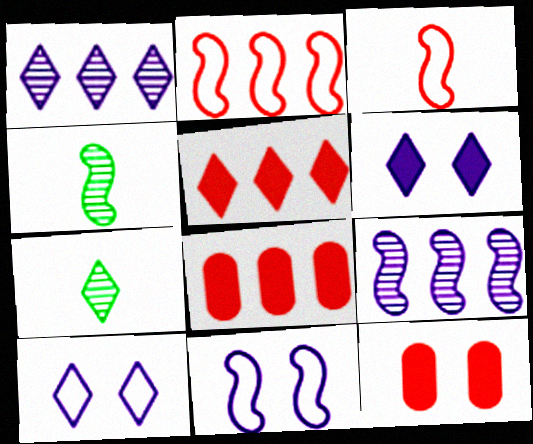[[4, 8, 10], 
[5, 7, 10], 
[7, 8, 11]]